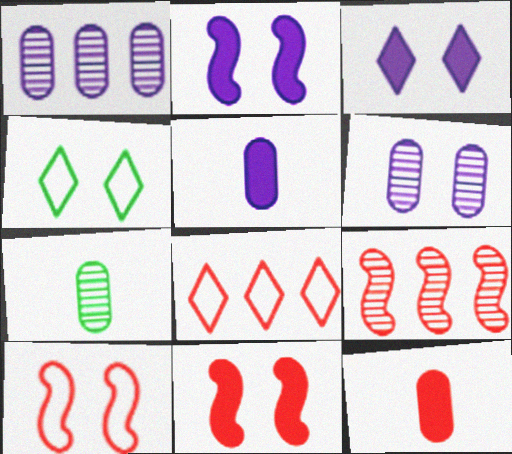[[2, 7, 8], 
[4, 5, 9], 
[4, 6, 11]]